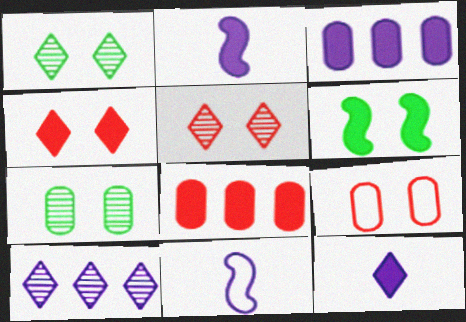[[1, 8, 11], 
[6, 8, 12]]